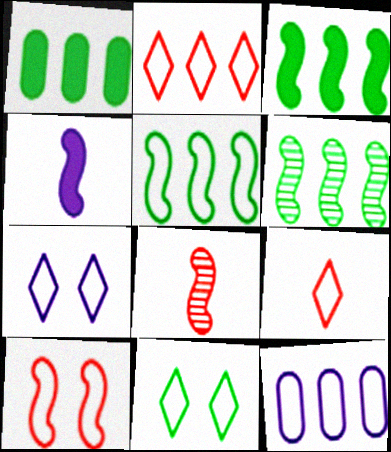[[1, 7, 8], 
[2, 5, 12], 
[3, 5, 6], 
[4, 6, 10]]